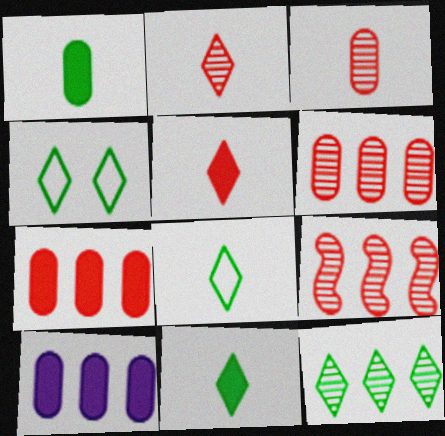[[4, 11, 12]]